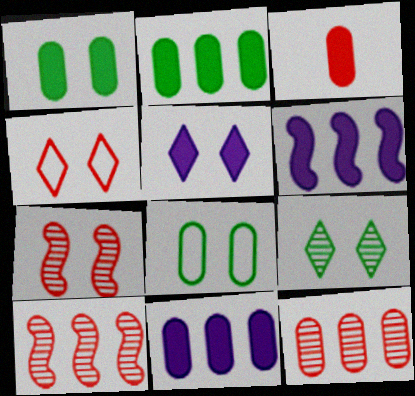[[1, 3, 11], 
[3, 4, 10], 
[4, 5, 9], 
[5, 7, 8]]